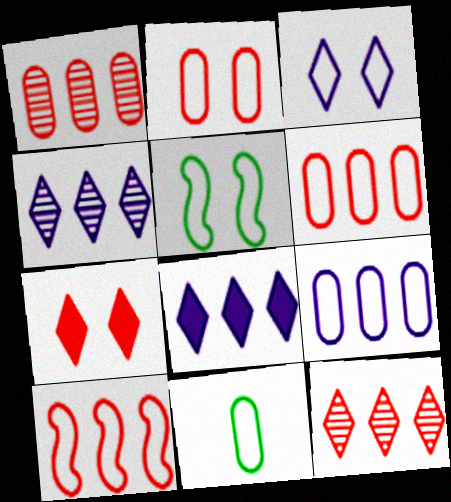[[2, 3, 5], 
[2, 9, 11], 
[3, 10, 11]]